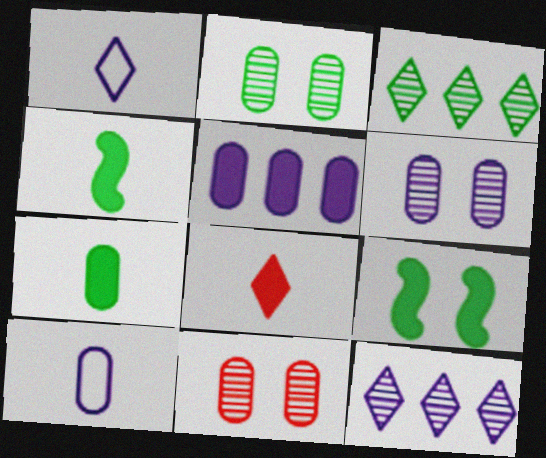[[2, 6, 11], 
[5, 6, 10], 
[5, 8, 9]]